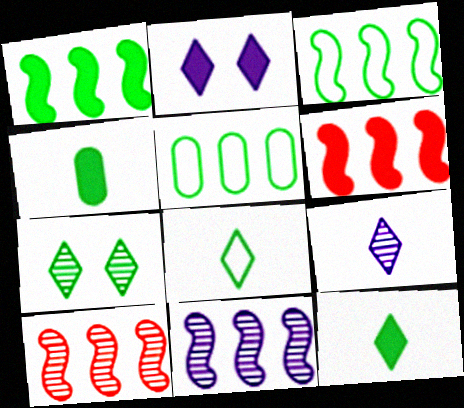[[2, 4, 6], 
[3, 4, 7], 
[3, 6, 11]]